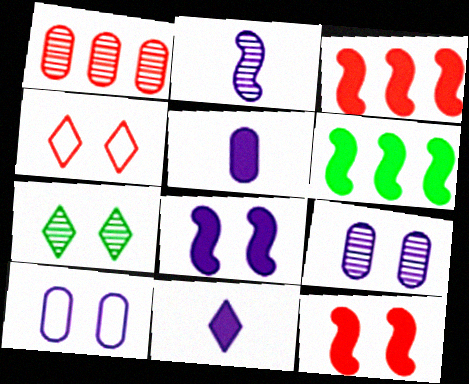[[1, 2, 7], 
[7, 10, 12]]